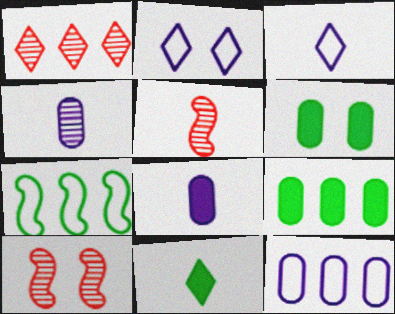[[1, 2, 11], 
[2, 5, 9], 
[2, 6, 10], 
[3, 9, 10], 
[10, 11, 12]]